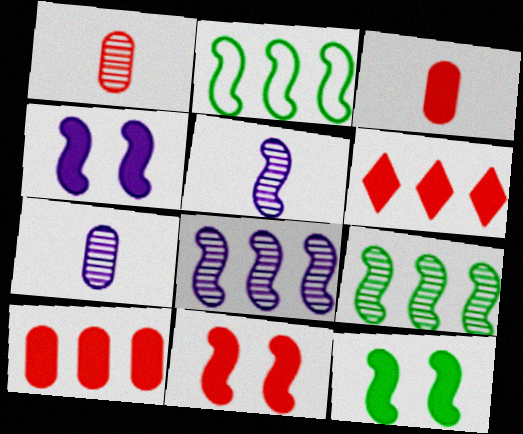[[2, 5, 11], 
[3, 6, 11], 
[4, 11, 12]]